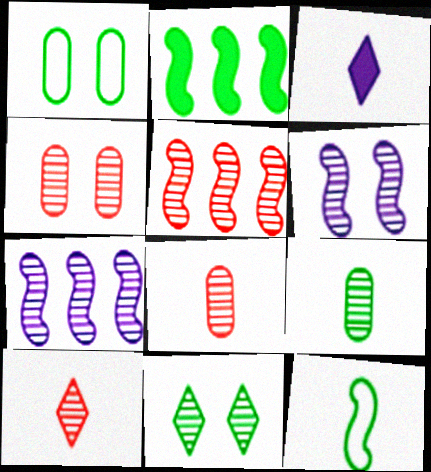[[1, 3, 5], 
[3, 8, 12], 
[4, 5, 10], 
[4, 6, 11], 
[7, 8, 11]]